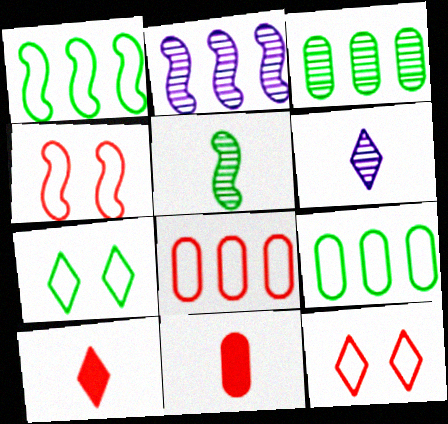[[2, 7, 11]]